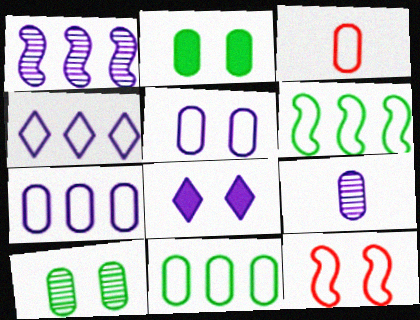[[3, 5, 11], 
[8, 10, 12]]